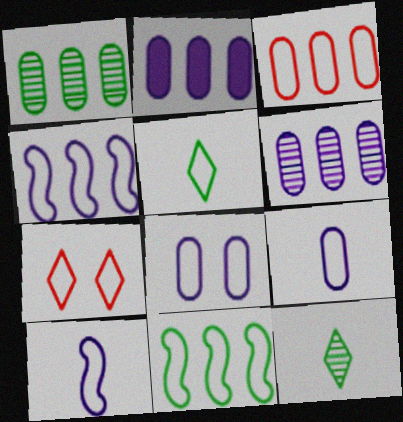[[1, 2, 3], 
[7, 9, 11]]